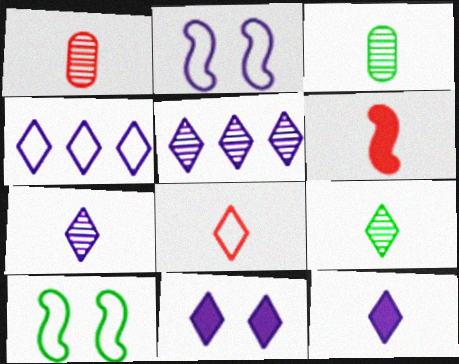[[1, 6, 8], 
[4, 7, 11], 
[8, 9, 12]]